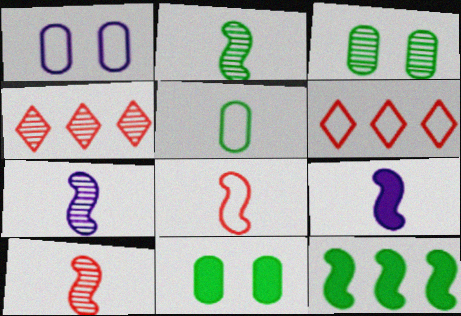[[2, 7, 10], 
[2, 8, 9], 
[3, 4, 7], 
[3, 6, 9], 
[6, 7, 11]]